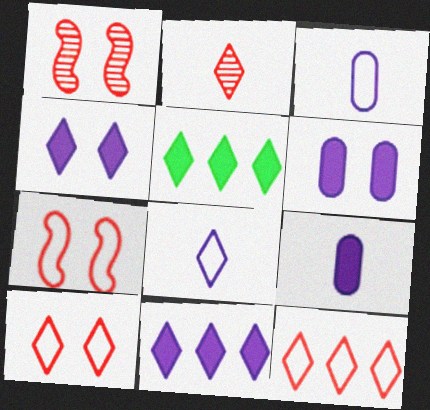[[1, 3, 5]]